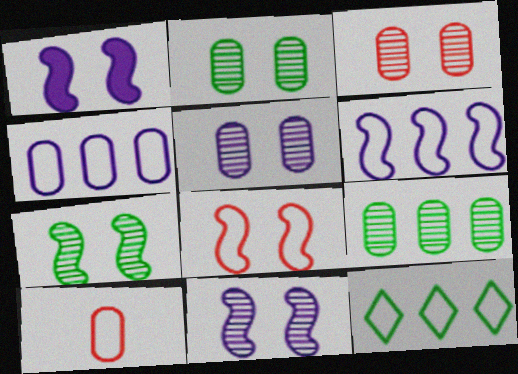[[1, 7, 8], 
[2, 3, 5]]